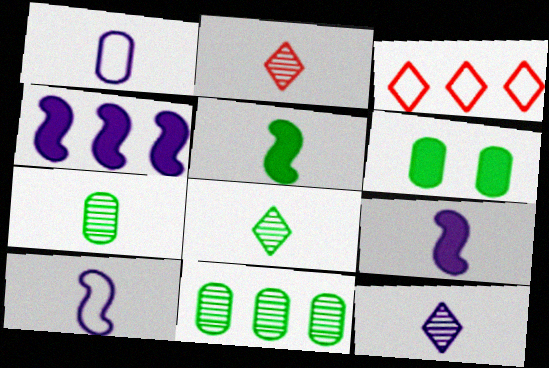[[1, 2, 5], 
[1, 9, 12], 
[2, 8, 12], 
[3, 4, 11]]